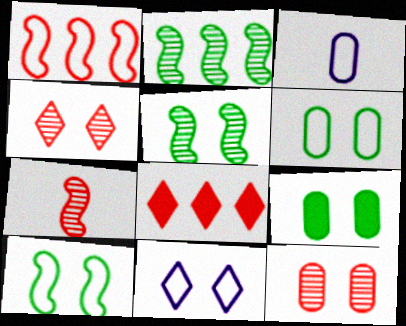[[3, 5, 8]]